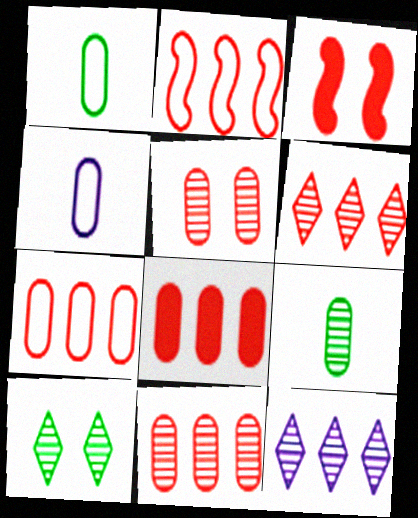[[1, 3, 12], 
[2, 6, 8], 
[7, 8, 11]]